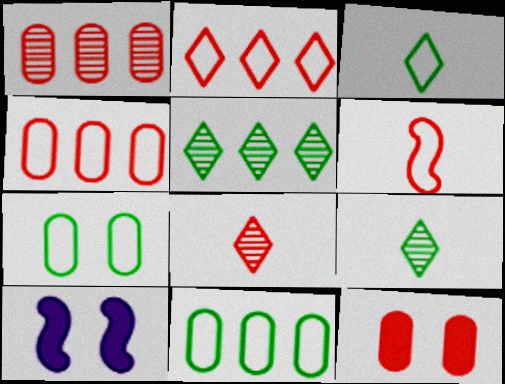[[1, 3, 10], 
[4, 9, 10], 
[8, 10, 11]]